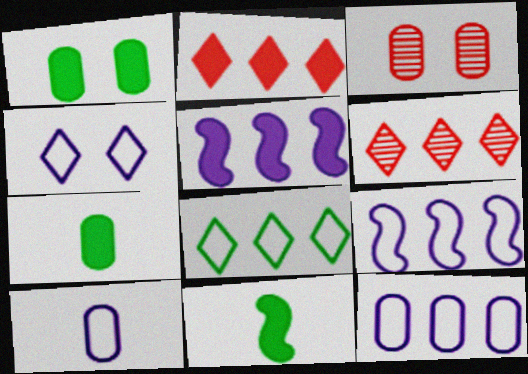[[3, 7, 12], 
[4, 9, 10]]